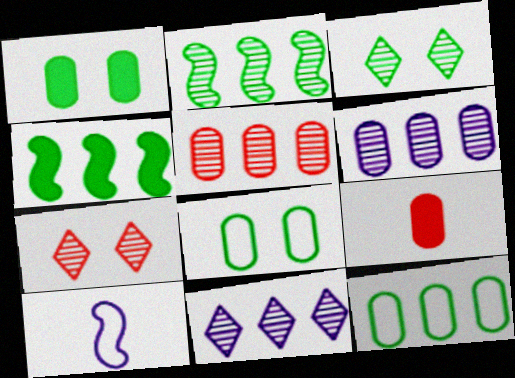[[2, 5, 11], 
[6, 8, 9]]